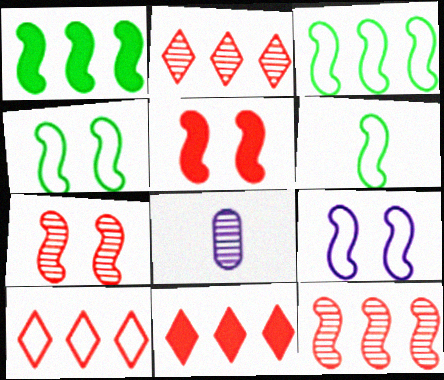[[2, 10, 11], 
[3, 4, 6], 
[4, 8, 11]]